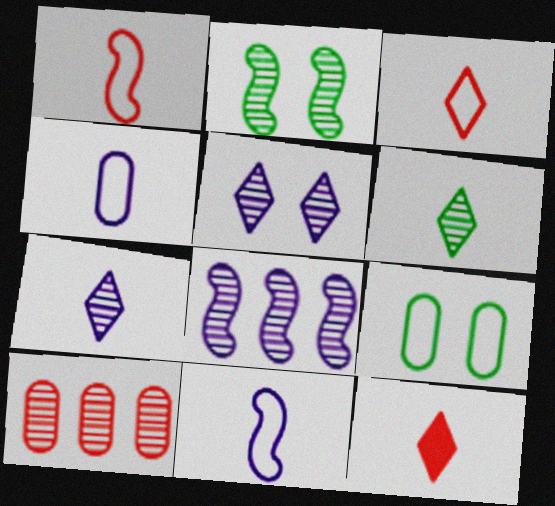[[2, 7, 10], 
[8, 9, 12]]